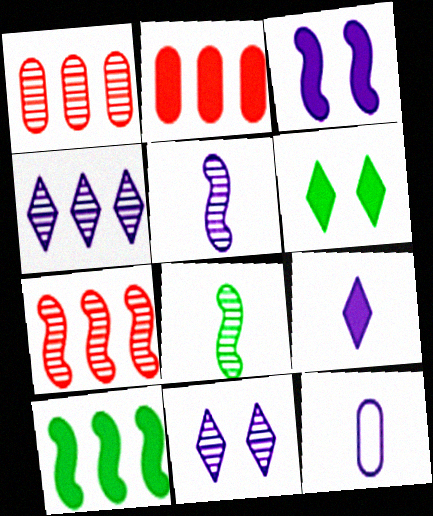[[1, 8, 11], 
[3, 4, 12], 
[5, 9, 12], 
[6, 7, 12]]